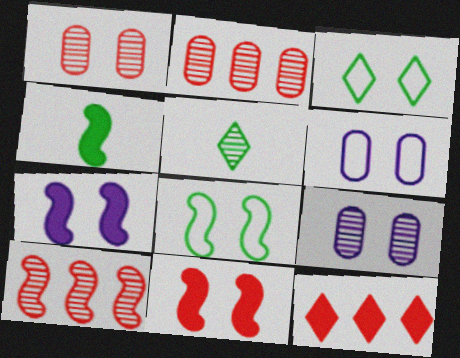[[1, 3, 7], 
[3, 9, 11], 
[5, 9, 10]]